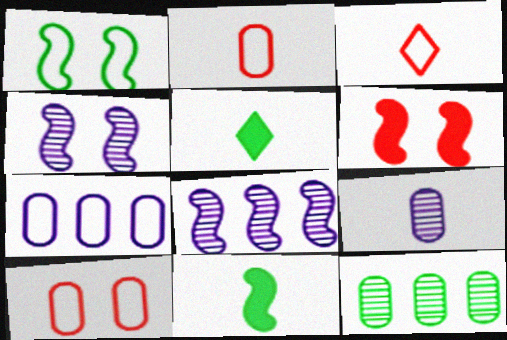[[1, 3, 7], 
[1, 4, 6], 
[1, 5, 12], 
[3, 9, 11], 
[5, 8, 10]]